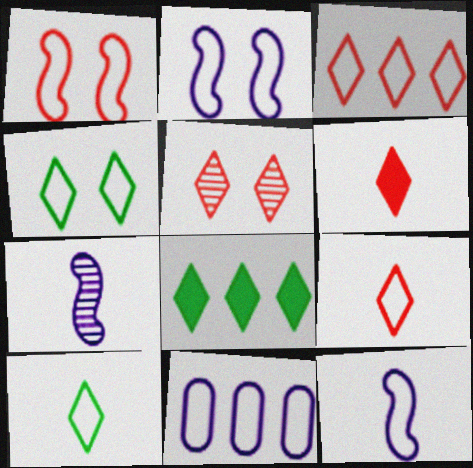[[1, 10, 11], 
[3, 5, 6]]